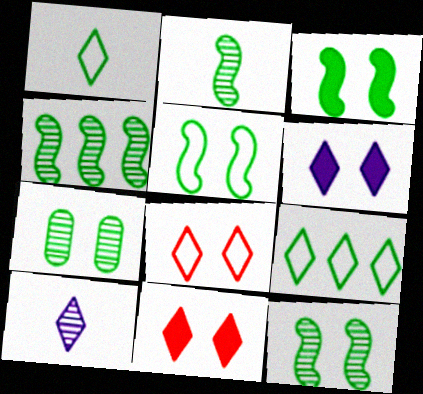[[2, 4, 12], 
[3, 5, 12], 
[9, 10, 11]]